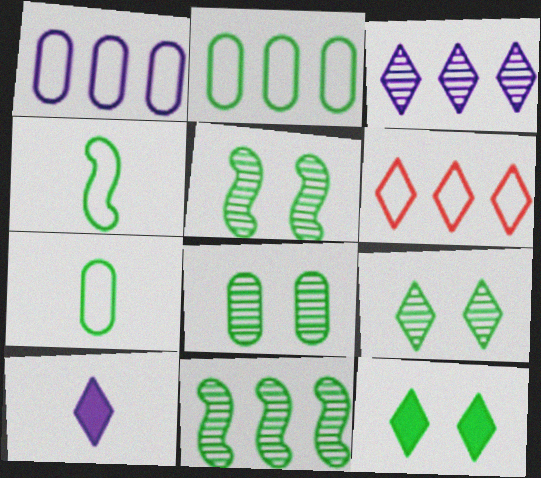[[5, 8, 9], 
[6, 9, 10], 
[7, 11, 12]]